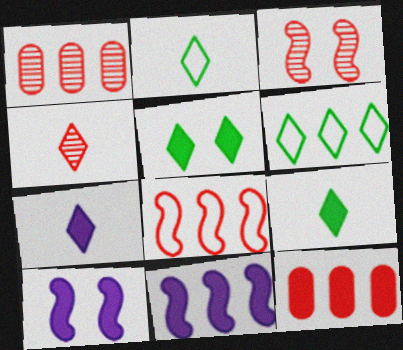[[1, 2, 10], 
[1, 3, 4], 
[1, 6, 11], 
[2, 4, 7], 
[9, 10, 12]]